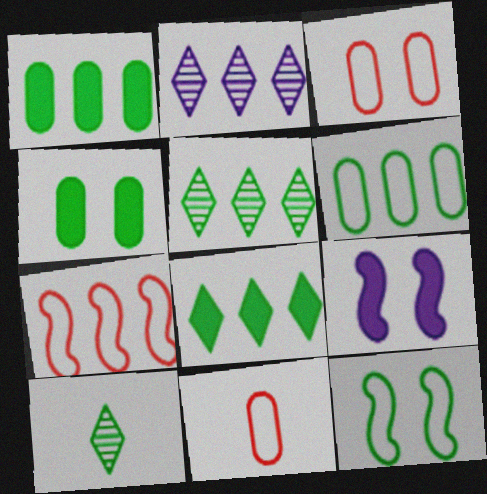[[1, 2, 7], 
[1, 10, 12], 
[5, 9, 11]]